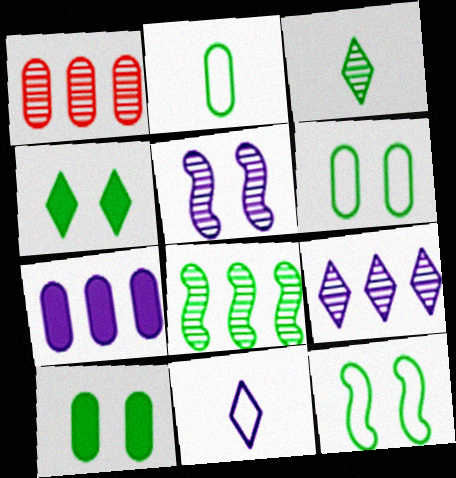[[1, 3, 5], 
[1, 8, 9], 
[2, 4, 8], 
[5, 7, 11]]